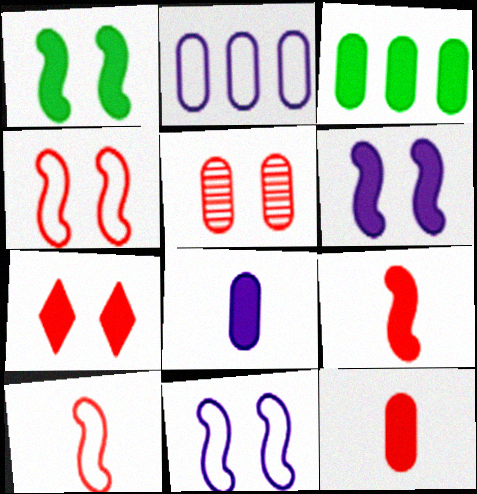[[4, 5, 7]]